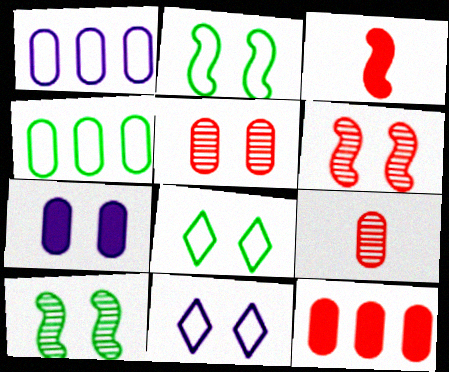[[4, 7, 9], 
[6, 7, 8]]